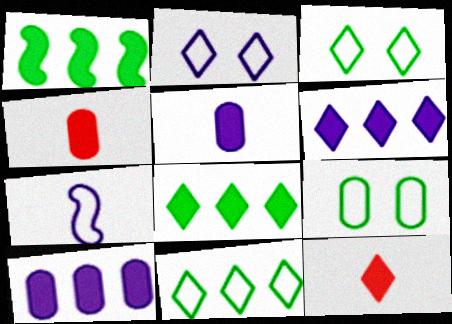[]